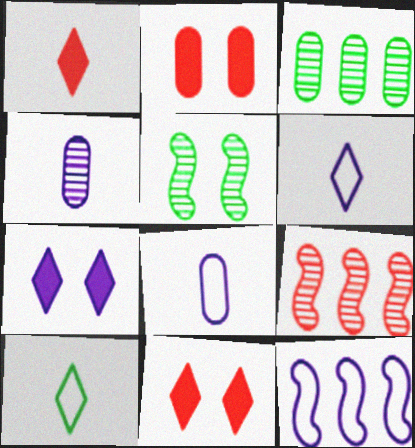[[2, 3, 8], 
[4, 7, 12]]